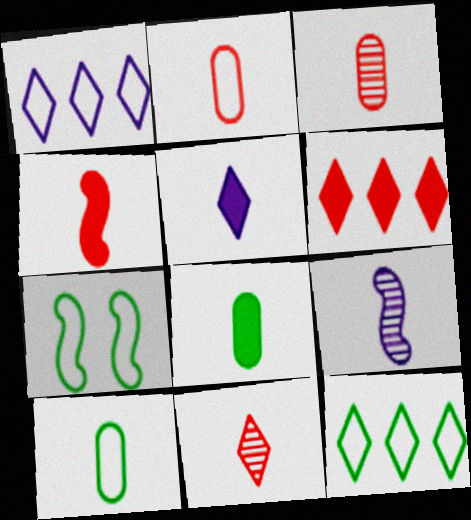[[1, 2, 7], 
[2, 4, 11], 
[4, 5, 8], 
[7, 10, 12]]